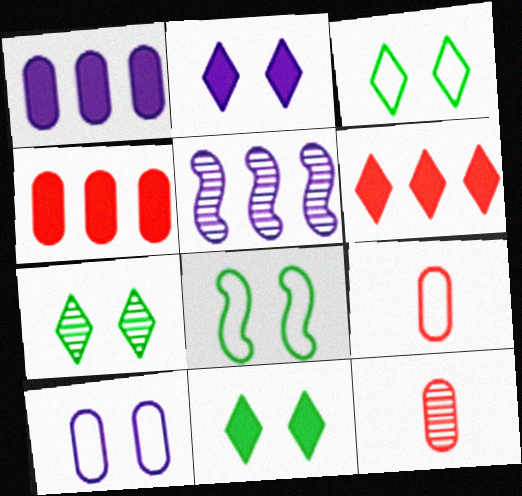[[3, 7, 11], 
[5, 7, 12], 
[5, 9, 11]]